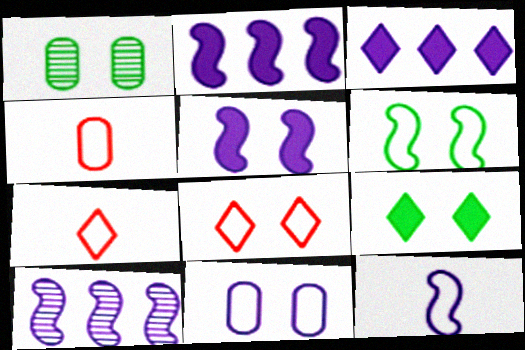[[1, 2, 7], 
[1, 5, 8], 
[1, 6, 9], 
[4, 9, 10], 
[5, 10, 12], 
[6, 8, 11]]